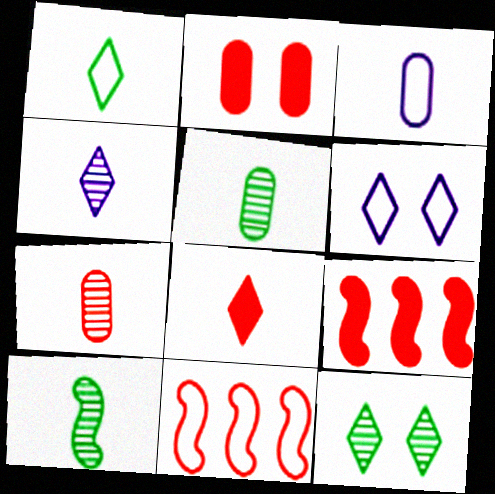[[1, 4, 8], 
[2, 8, 9], 
[3, 8, 10], 
[3, 9, 12], 
[4, 7, 10], 
[5, 6, 9]]